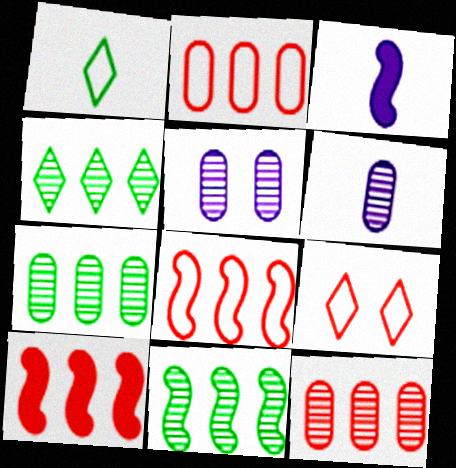[[1, 5, 10], 
[3, 7, 9], 
[4, 7, 11]]